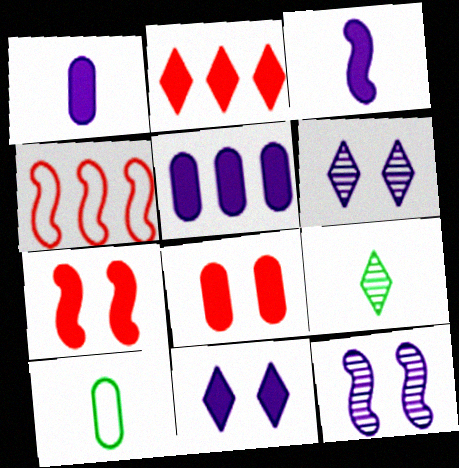[[2, 10, 12], 
[3, 5, 11]]